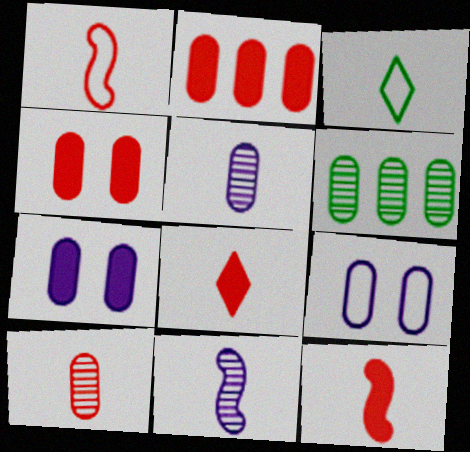[[1, 8, 10], 
[3, 5, 12]]